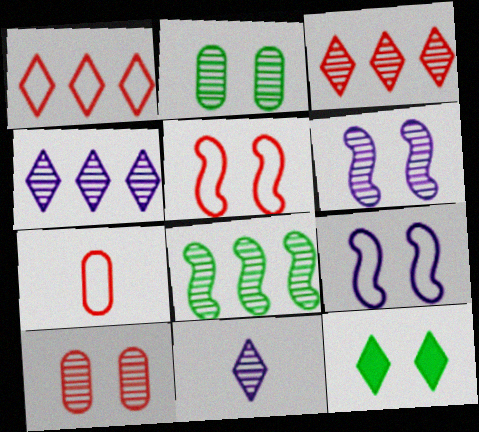[[1, 5, 7], 
[1, 11, 12], 
[8, 10, 11], 
[9, 10, 12]]